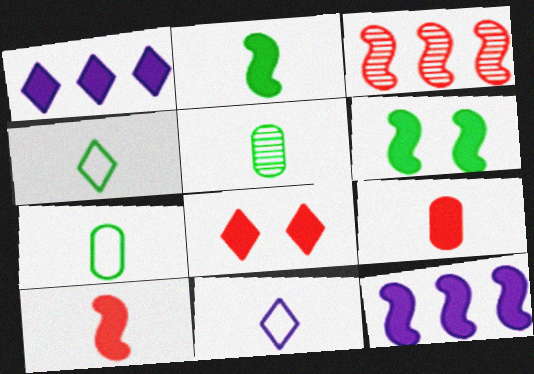[[1, 6, 9], 
[2, 4, 5], 
[5, 10, 11], 
[6, 10, 12]]